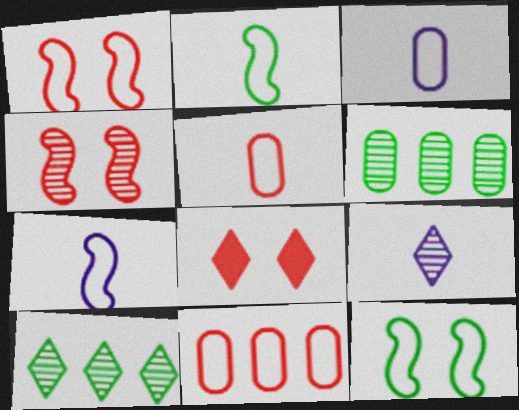[[4, 6, 9], 
[6, 7, 8]]